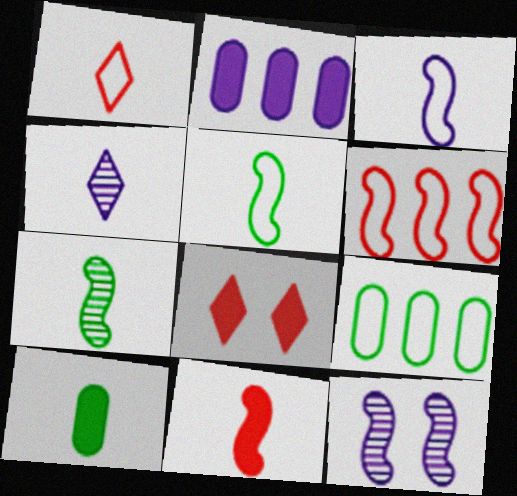[[3, 7, 11]]